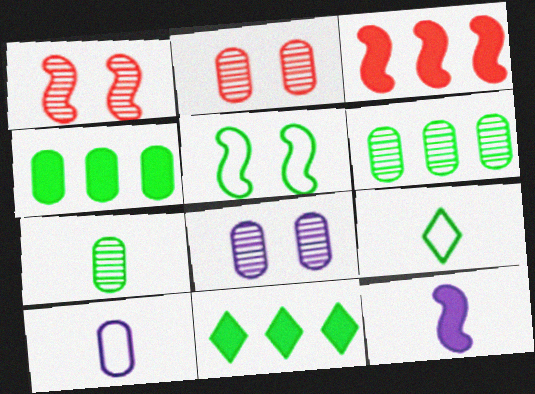[[1, 10, 11], 
[2, 4, 10], 
[3, 8, 9], 
[5, 7, 11]]